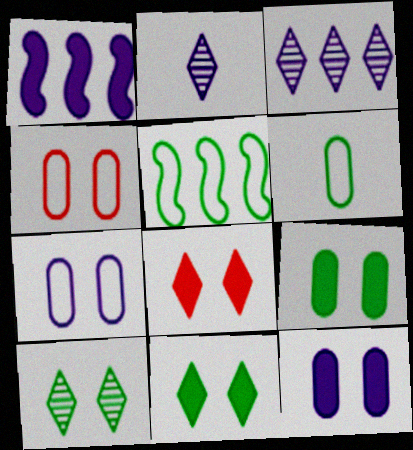[[1, 2, 7]]